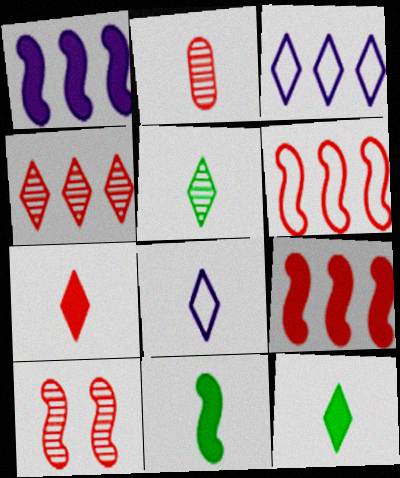[[2, 4, 10], 
[2, 8, 11], 
[5, 7, 8]]